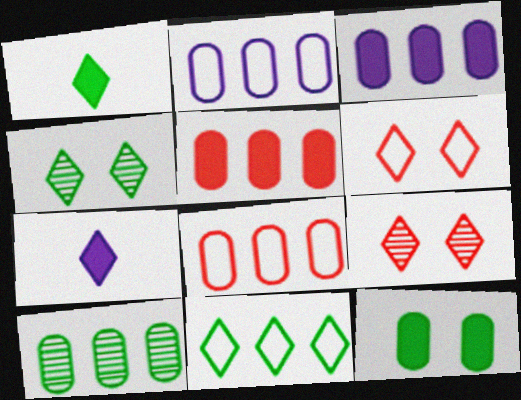[[1, 4, 11], 
[2, 5, 10], 
[3, 8, 10], 
[7, 9, 11]]